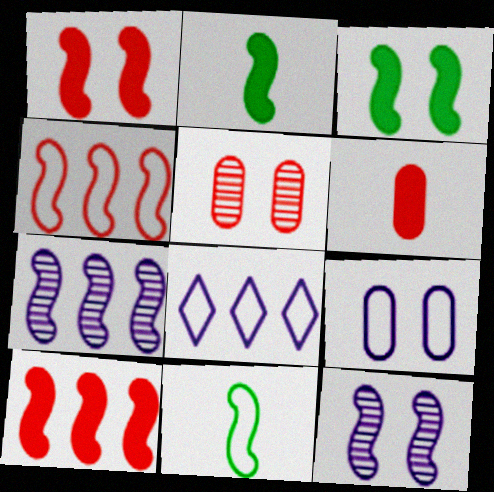[[1, 7, 11], 
[2, 4, 12], 
[2, 5, 8], 
[10, 11, 12]]